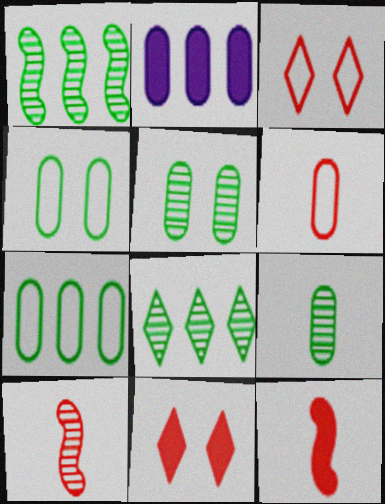[[2, 5, 6]]